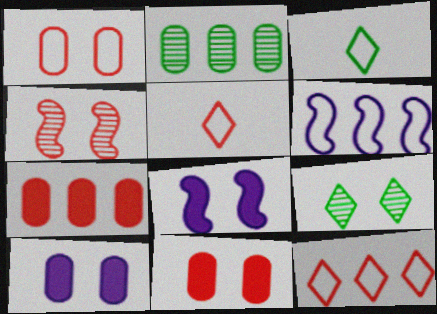[[1, 3, 6], 
[1, 8, 9], 
[2, 5, 8], 
[4, 5, 7]]